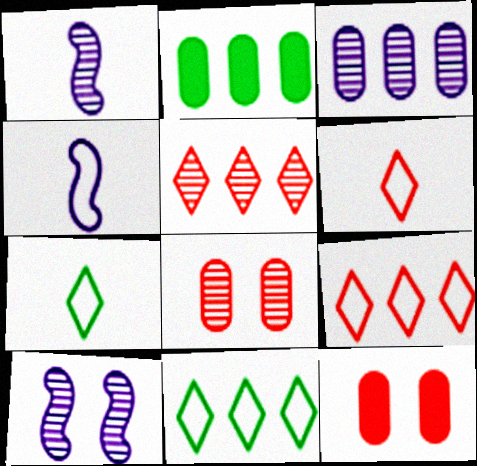[[1, 11, 12], 
[2, 6, 10]]